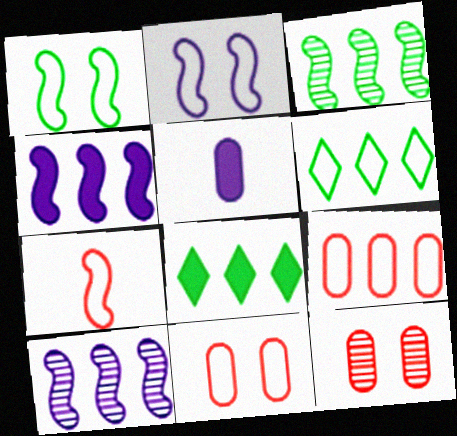[[8, 9, 10]]